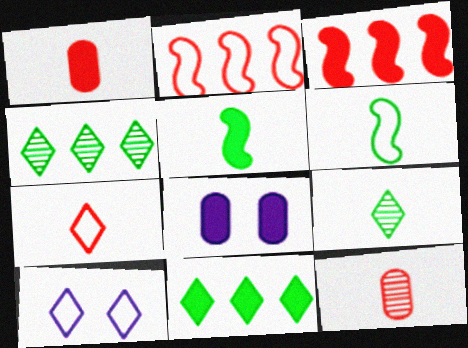[[2, 8, 9]]